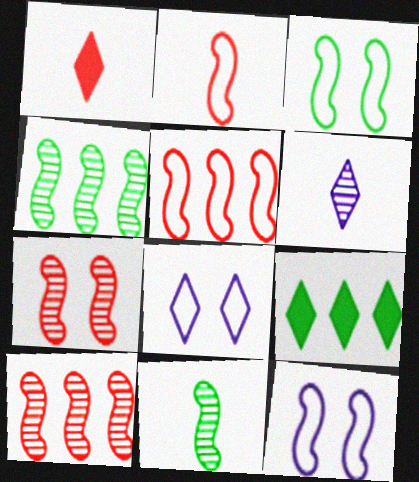[]